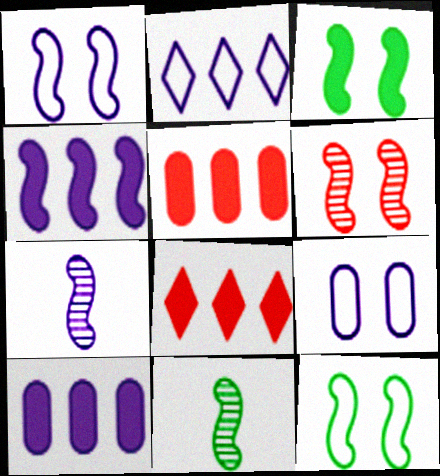[[1, 3, 6], 
[1, 4, 7], 
[8, 9, 11]]